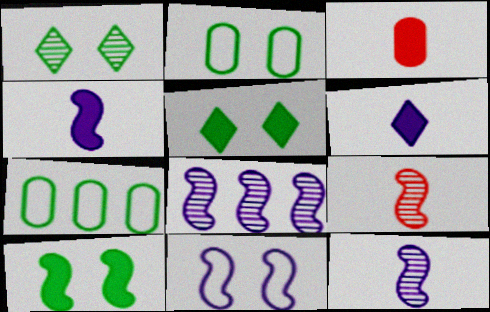[[1, 2, 10], 
[4, 8, 11]]